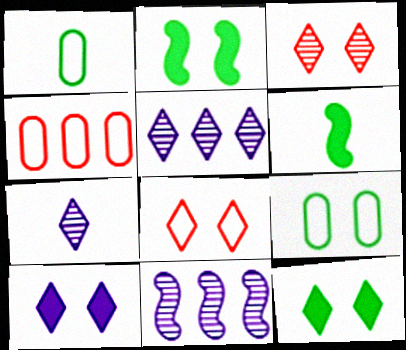[[2, 4, 7]]